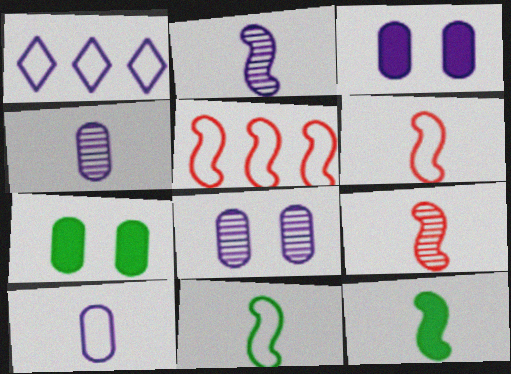[[1, 2, 3], 
[1, 7, 9], 
[2, 6, 12]]